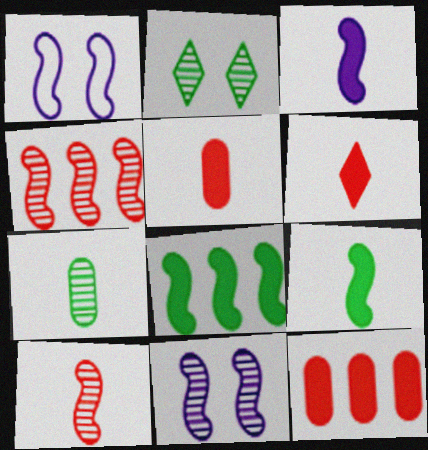[[1, 4, 9], 
[1, 8, 10]]